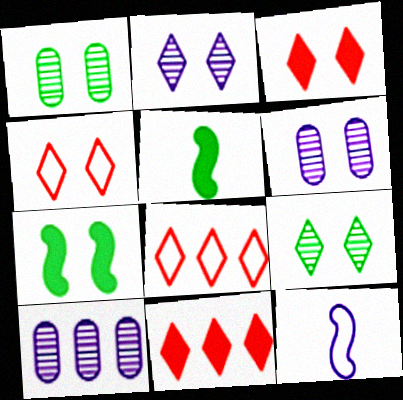[[1, 11, 12], 
[4, 5, 10], 
[4, 6, 7], 
[5, 6, 8]]